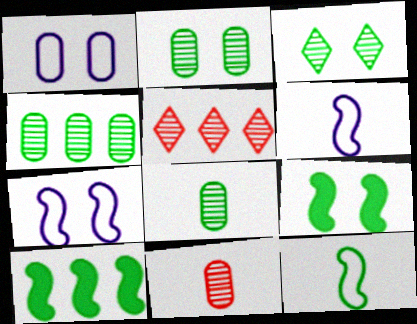[[2, 4, 8]]